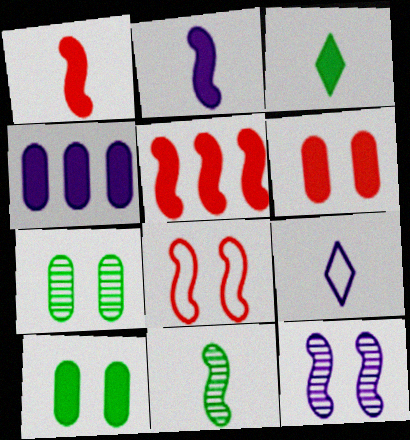[[4, 9, 12], 
[5, 7, 9]]